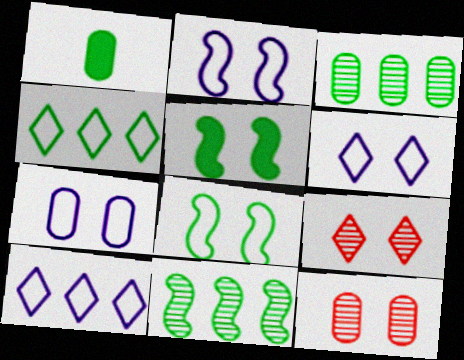[[2, 6, 7], 
[5, 6, 12], 
[5, 7, 9]]